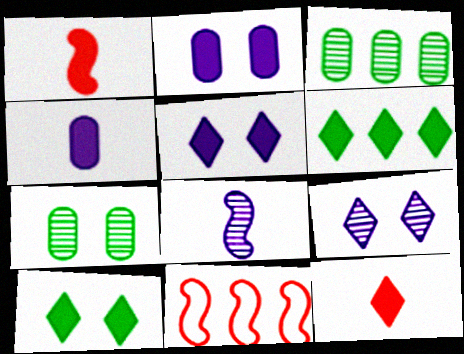[[1, 2, 6], 
[5, 6, 12]]